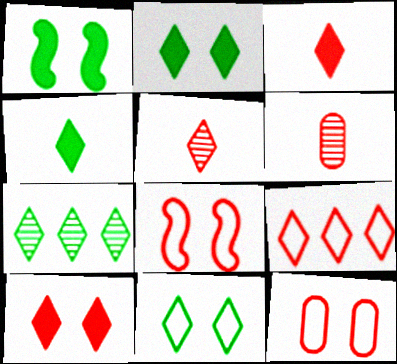[[4, 7, 11], 
[5, 9, 10]]